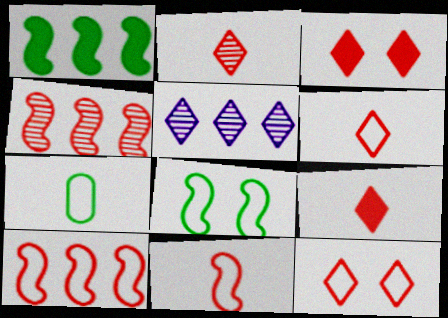[[2, 6, 9]]